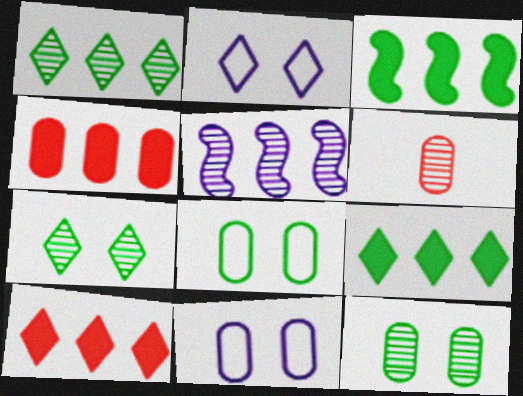[[2, 3, 6], 
[5, 6, 7]]